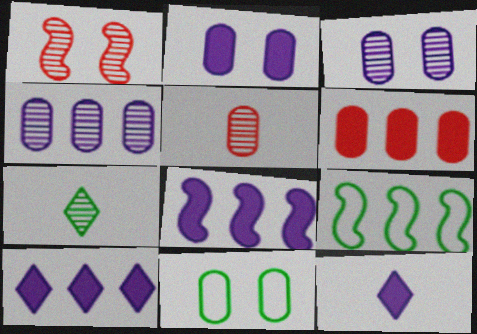[[1, 4, 7], 
[2, 8, 12]]